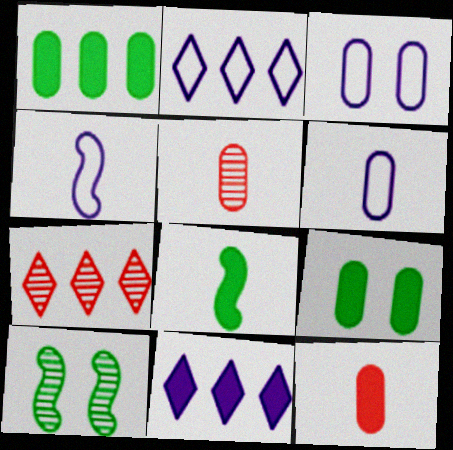[[1, 3, 5], 
[2, 3, 4], 
[2, 10, 12], 
[3, 7, 8], 
[4, 7, 9]]